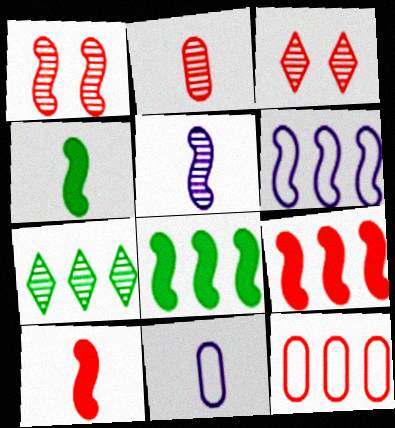[[1, 4, 6], 
[3, 8, 11], 
[3, 10, 12]]